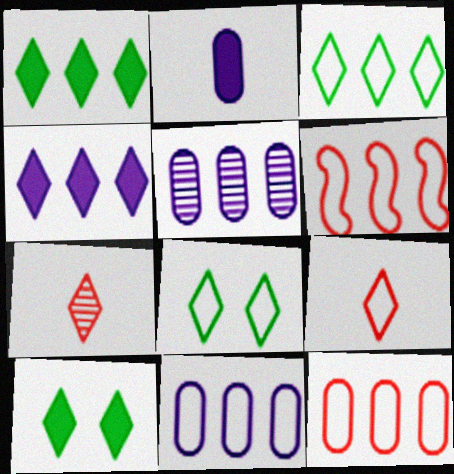[[1, 5, 6], 
[3, 6, 11], 
[4, 7, 8]]